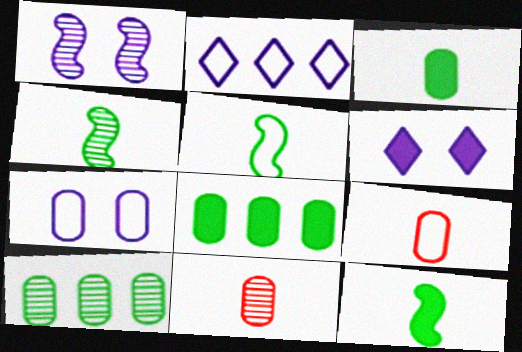[[1, 6, 7], 
[4, 5, 12], 
[7, 8, 11]]